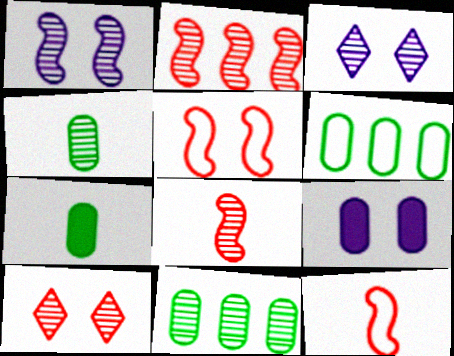[[2, 3, 4], 
[3, 8, 11]]